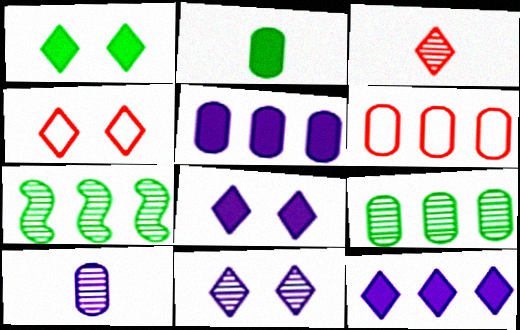[[1, 4, 11], 
[5, 6, 9], 
[6, 7, 12]]